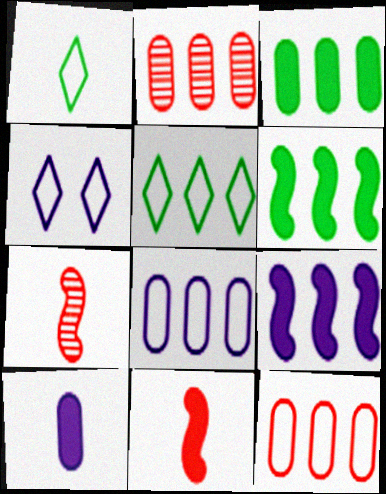[[1, 7, 10], 
[2, 3, 8], 
[2, 5, 9], 
[3, 4, 7]]